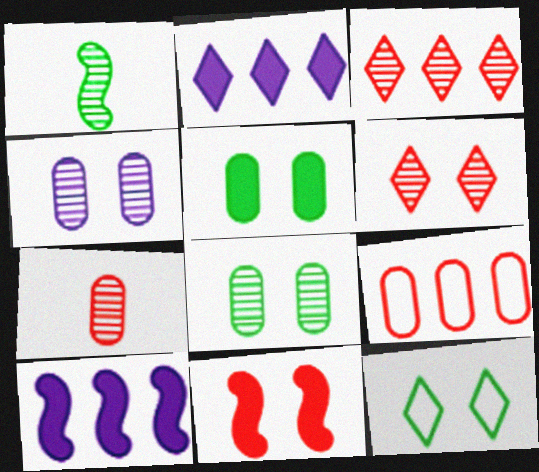[[1, 3, 4], 
[4, 11, 12], 
[7, 10, 12]]